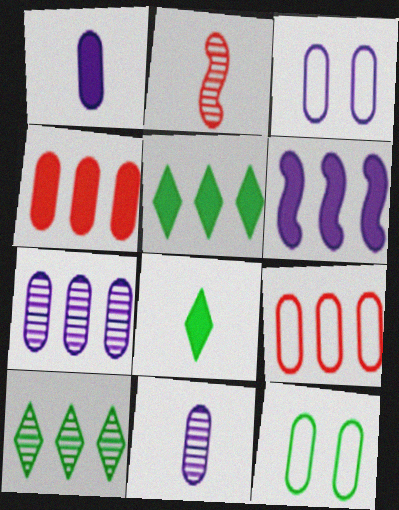[[1, 3, 7], 
[2, 3, 5], 
[4, 5, 6], 
[4, 11, 12], 
[6, 9, 10]]